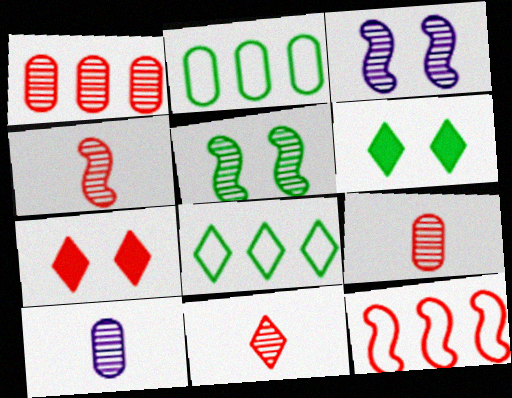[[4, 9, 11], 
[6, 10, 12], 
[7, 9, 12]]